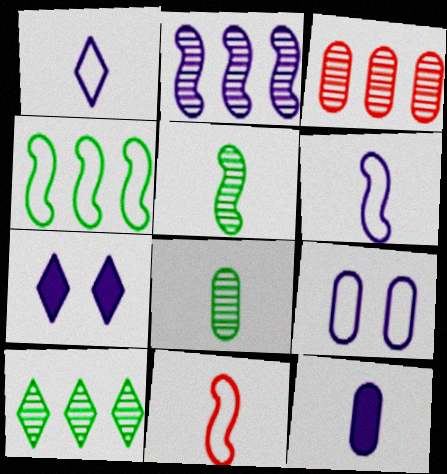[[2, 3, 10]]